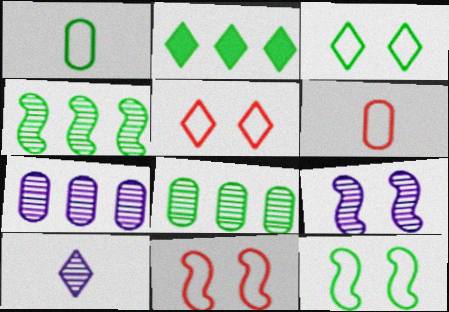[[2, 5, 10], 
[2, 6, 9], 
[7, 9, 10]]